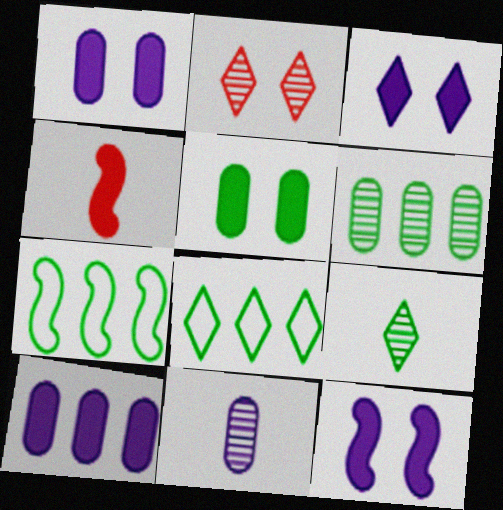[[1, 3, 12], 
[5, 7, 9]]